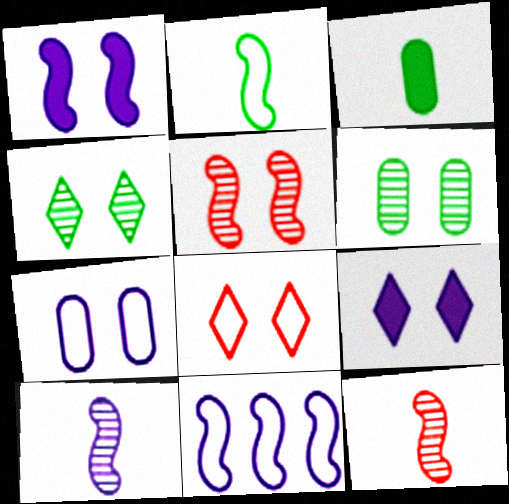[[1, 6, 8], 
[1, 10, 11], 
[4, 8, 9]]